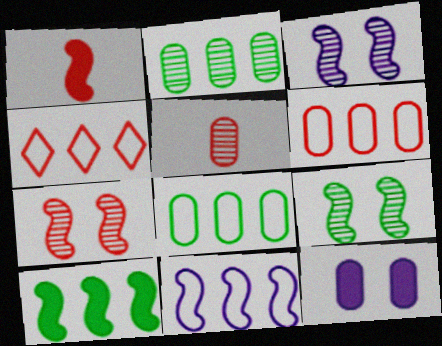[[1, 9, 11], 
[3, 7, 9], 
[4, 8, 11], 
[5, 8, 12]]